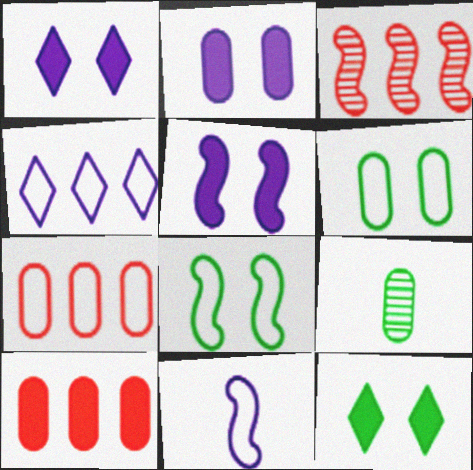[[1, 2, 5], 
[2, 7, 9]]